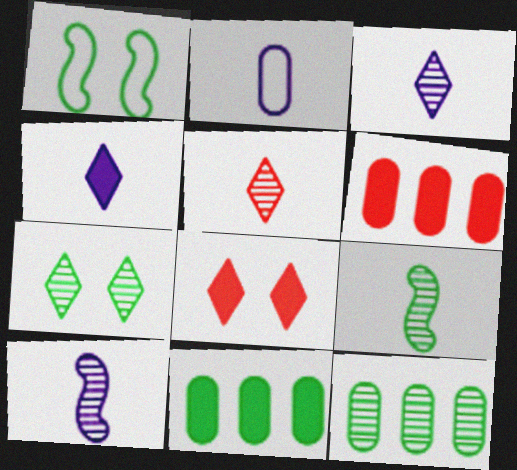[[1, 3, 6], 
[2, 4, 10], 
[7, 9, 12]]